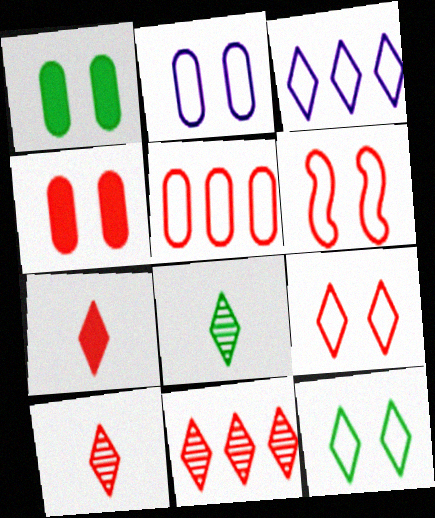[[2, 6, 12], 
[7, 9, 11]]